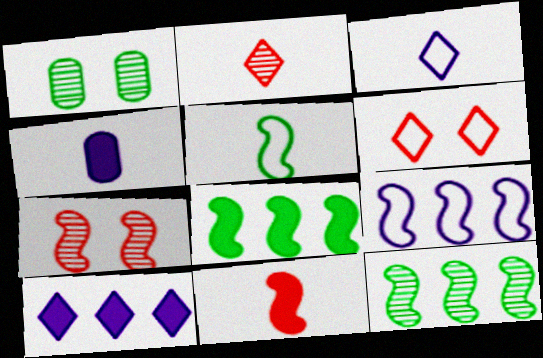[[2, 4, 5], 
[4, 6, 12]]